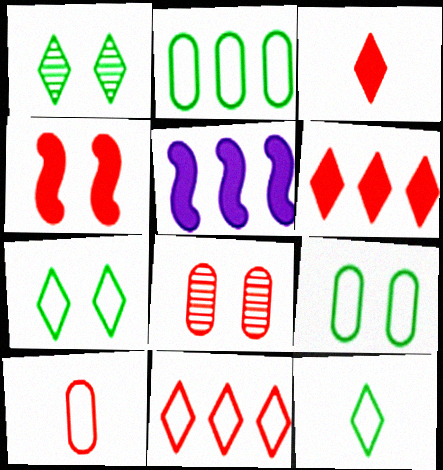[[1, 5, 10], 
[5, 8, 12]]